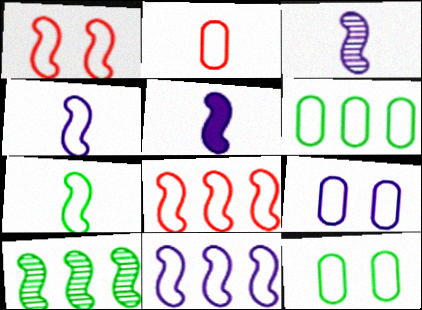[[1, 5, 10], 
[1, 7, 11], 
[2, 6, 9], 
[3, 4, 5]]